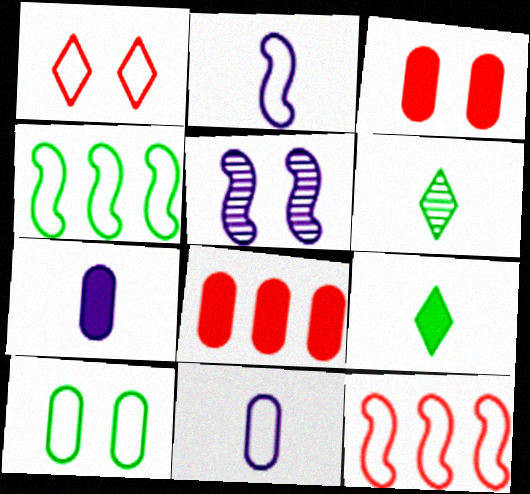[[1, 4, 11]]